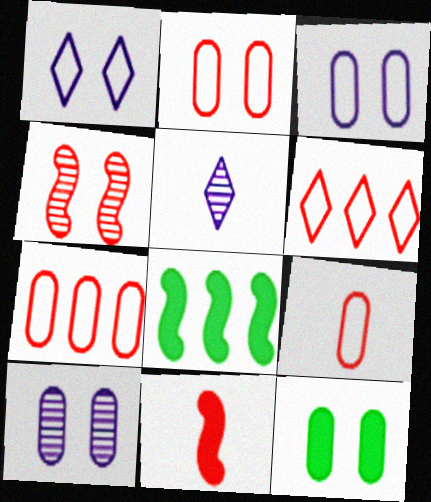[[1, 4, 12], 
[2, 5, 8], 
[2, 7, 9], 
[2, 10, 12]]